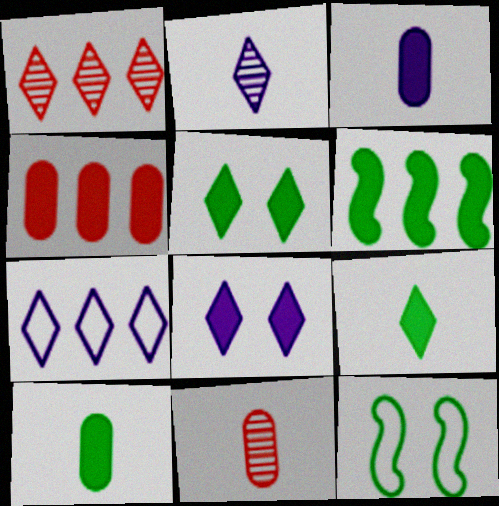[[1, 3, 12], 
[2, 4, 12], 
[2, 7, 8], 
[5, 6, 10]]